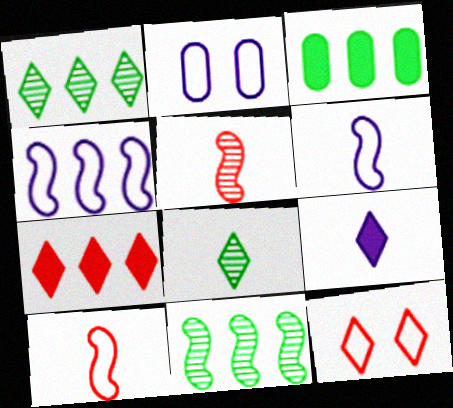[[1, 9, 12]]